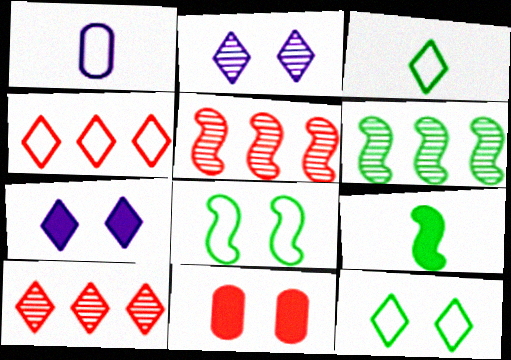[[1, 4, 8], 
[2, 8, 11], 
[3, 7, 10], 
[6, 8, 9]]